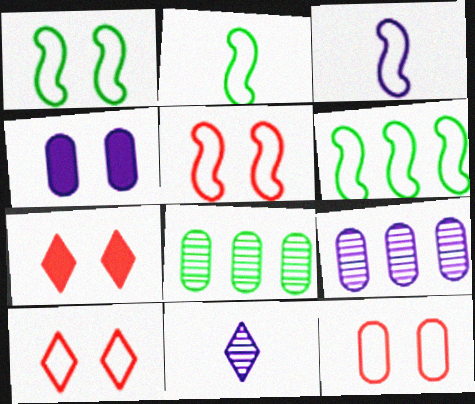[[1, 2, 6], 
[2, 7, 9], 
[3, 5, 6], 
[3, 7, 8], 
[5, 10, 12]]